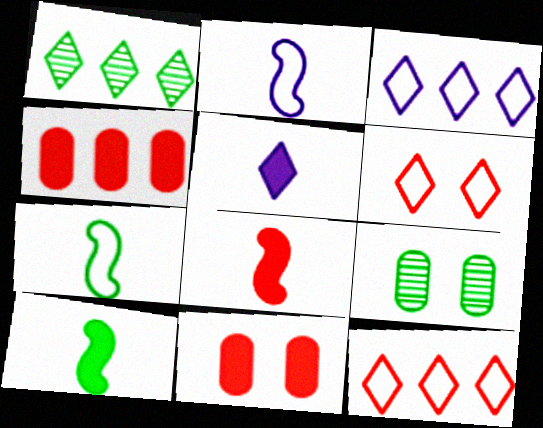[[1, 2, 11], 
[1, 5, 6], 
[3, 8, 9]]